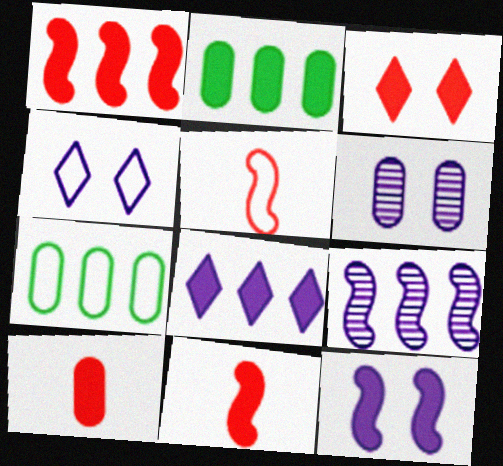[[1, 2, 8], 
[1, 3, 10], 
[4, 5, 7], 
[4, 6, 12], 
[6, 7, 10]]